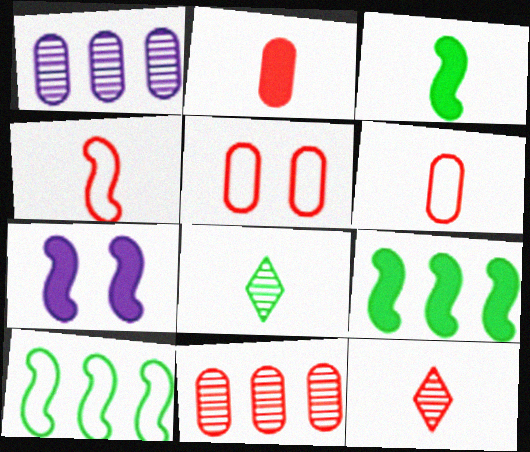[[2, 4, 12], 
[2, 5, 11]]